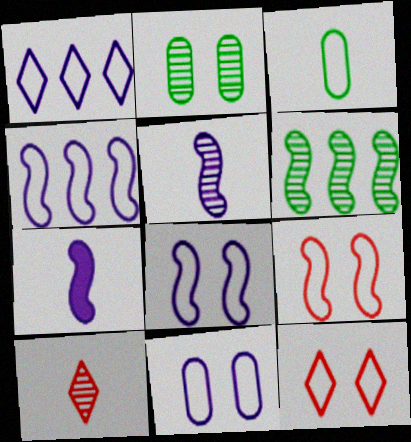[[1, 3, 9], 
[3, 4, 12], 
[3, 7, 10], 
[6, 7, 9]]